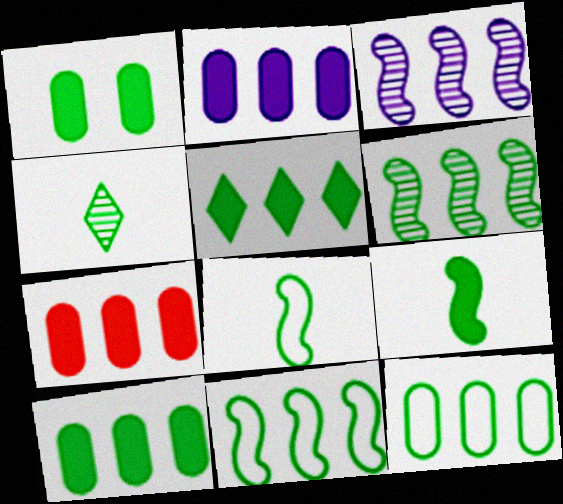[[1, 4, 11], 
[1, 5, 9], 
[2, 7, 10], 
[5, 6, 12]]